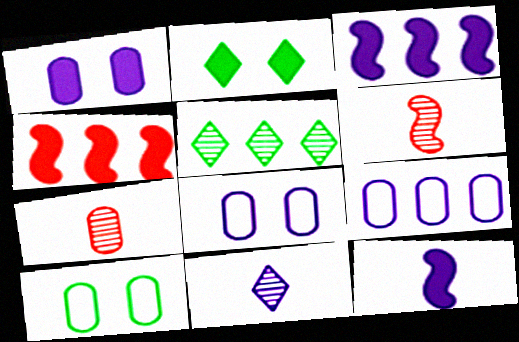[[2, 6, 9], 
[3, 8, 11], 
[4, 5, 9], 
[4, 10, 11]]